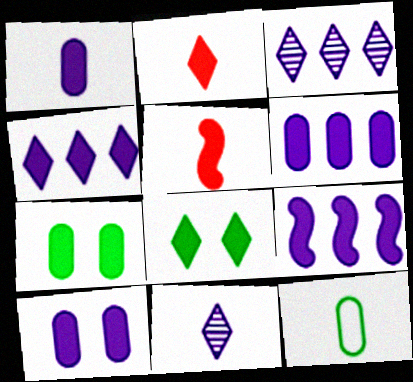[[1, 6, 10], 
[2, 4, 8], 
[2, 7, 9], 
[4, 5, 7], 
[4, 6, 9], 
[5, 6, 8], 
[5, 11, 12]]